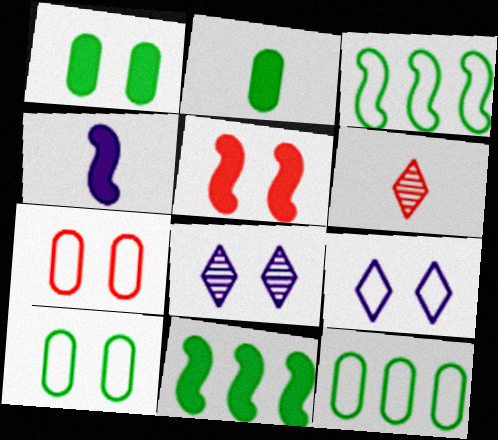[[4, 5, 11], 
[5, 8, 10]]